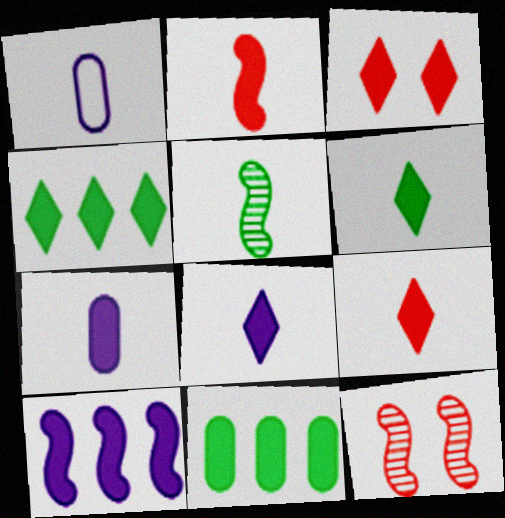[[1, 4, 12], 
[1, 5, 9], 
[2, 6, 7], 
[3, 4, 8], 
[6, 8, 9]]